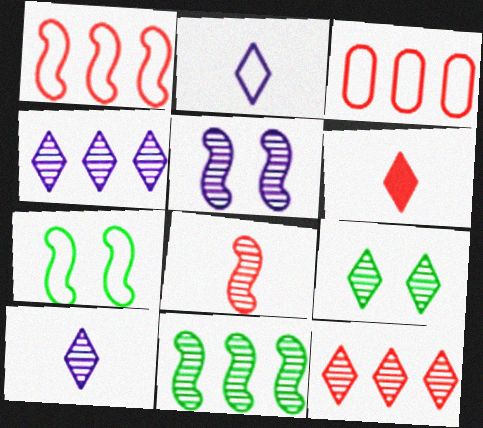[[2, 3, 7], 
[5, 8, 11], 
[9, 10, 12]]